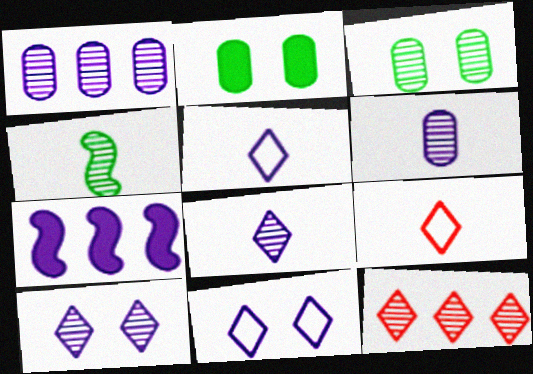[[3, 7, 9], 
[6, 7, 11]]